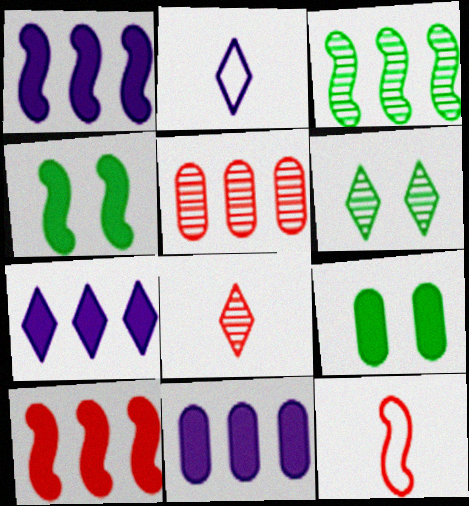[[1, 7, 11], 
[2, 4, 5], 
[6, 11, 12]]